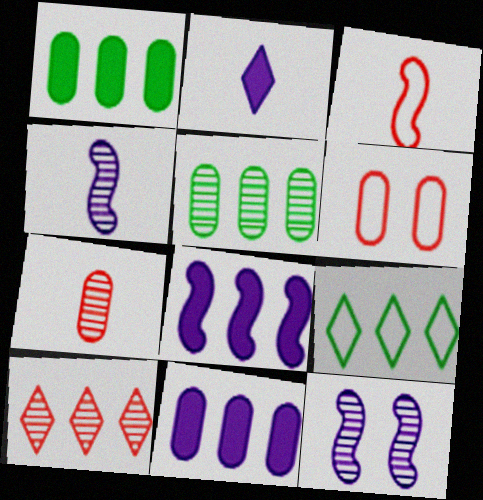[]